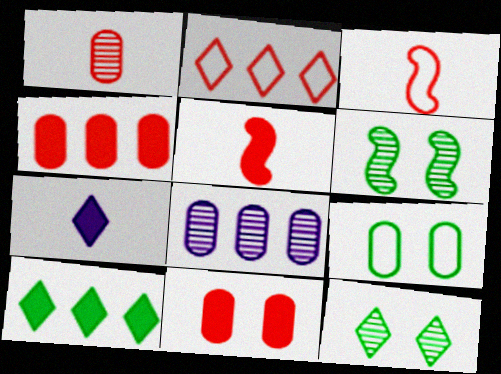[[2, 7, 12]]